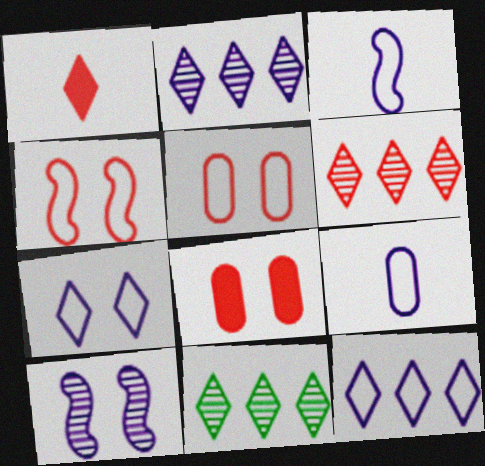[[1, 7, 11], 
[2, 6, 11], 
[3, 8, 11]]